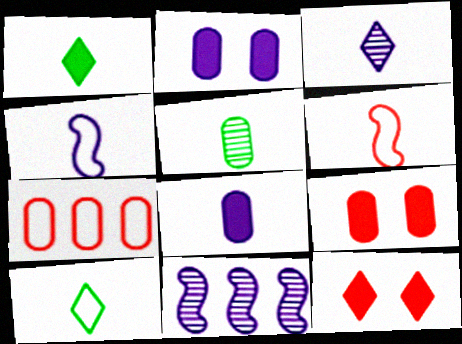[[2, 5, 7], 
[3, 4, 8], 
[9, 10, 11]]